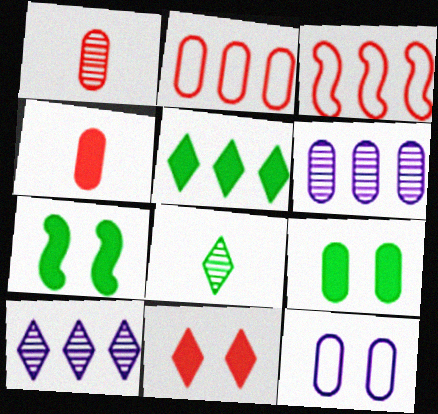[[1, 3, 11], 
[3, 5, 6]]